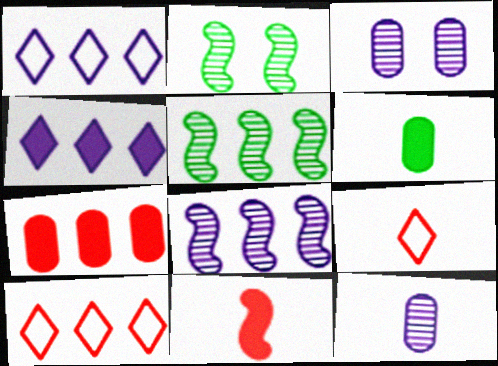[[1, 5, 7]]